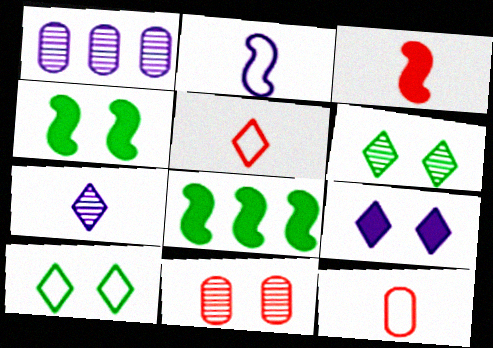[[1, 2, 9], 
[1, 3, 10], 
[1, 4, 5]]